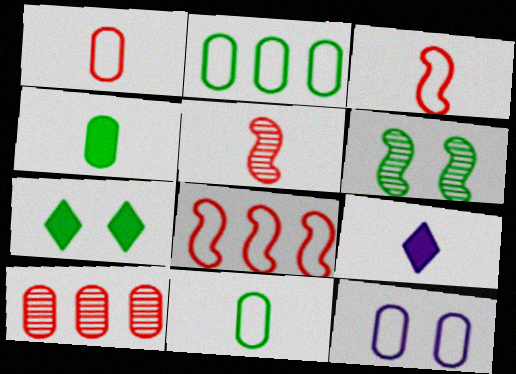[[1, 2, 12], 
[4, 10, 12], 
[5, 9, 11]]